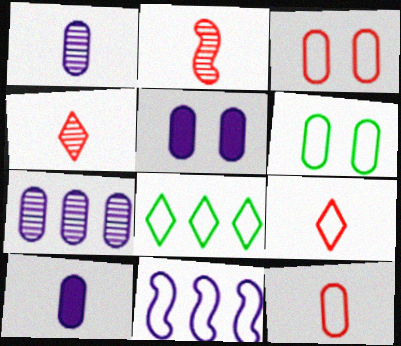[[2, 5, 8], 
[6, 9, 11]]